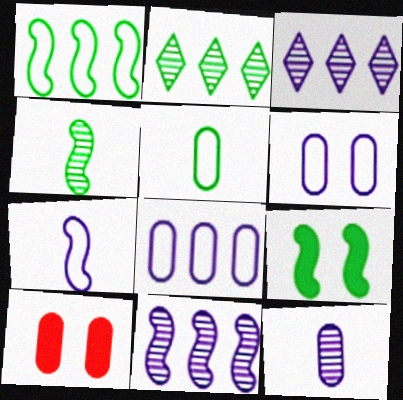[[1, 4, 9], 
[2, 5, 9], 
[2, 7, 10]]